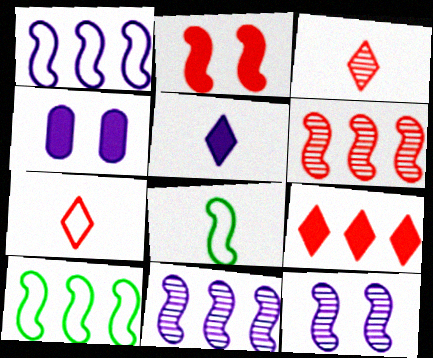[[2, 8, 11], 
[3, 4, 10]]